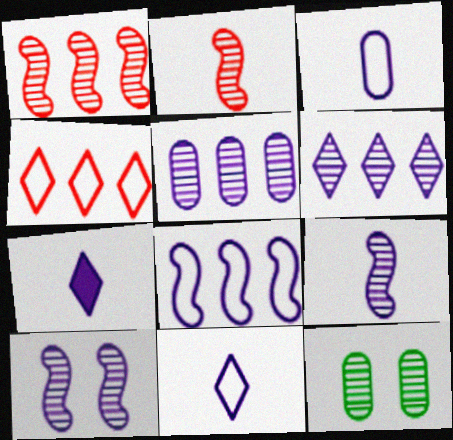[[2, 6, 12], 
[3, 7, 9]]